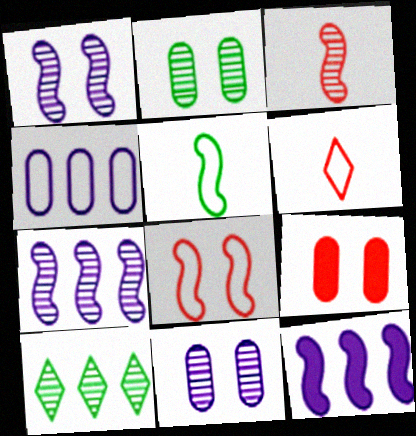[[2, 6, 12], 
[3, 10, 11]]